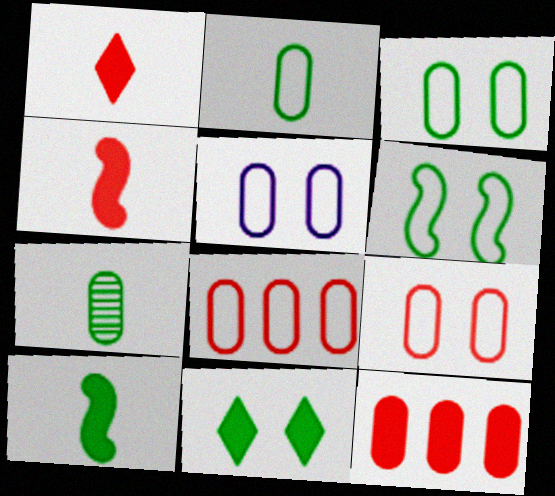[[2, 5, 8], 
[3, 5, 9], 
[5, 7, 12]]